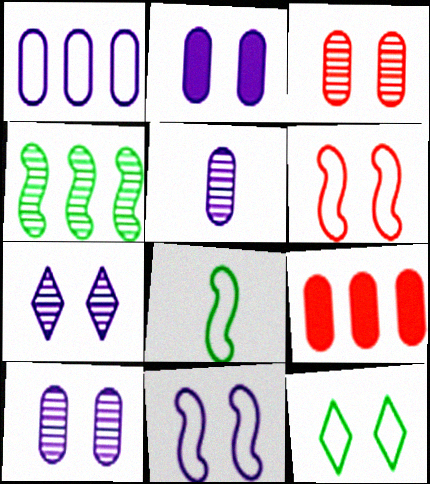[[1, 2, 5], 
[2, 7, 11], 
[7, 8, 9]]